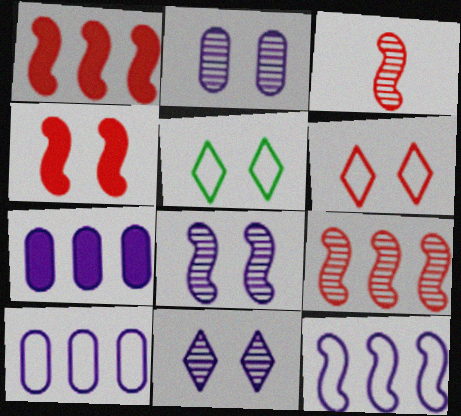[[2, 4, 5], 
[2, 8, 11], 
[3, 5, 7]]